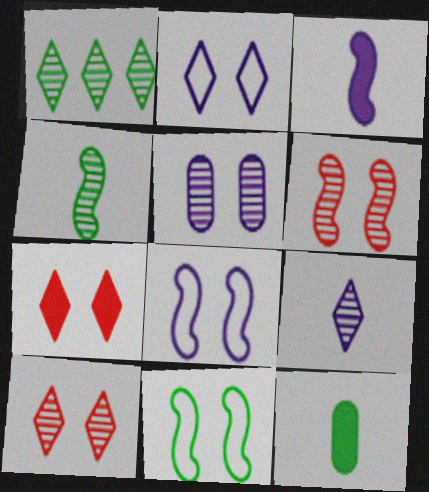[[1, 9, 10], 
[1, 11, 12], 
[5, 7, 11]]